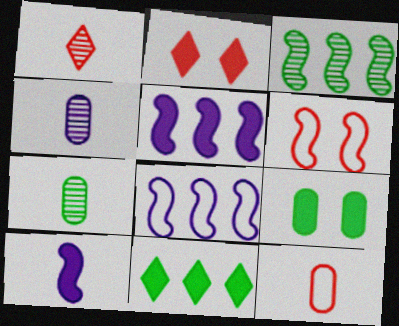[[1, 8, 9], 
[2, 7, 8], 
[3, 6, 10], 
[4, 6, 11]]